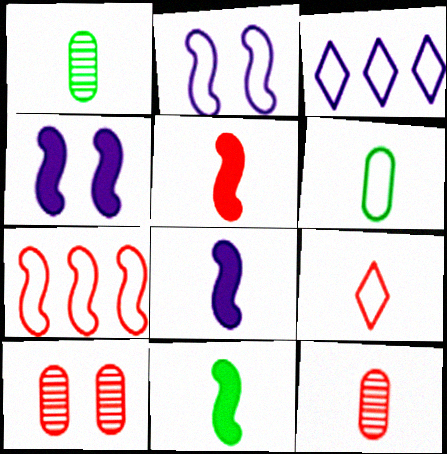[[1, 8, 9], 
[3, 10, 11], 
[5, 8, 11], 
[5, 9, 12]]